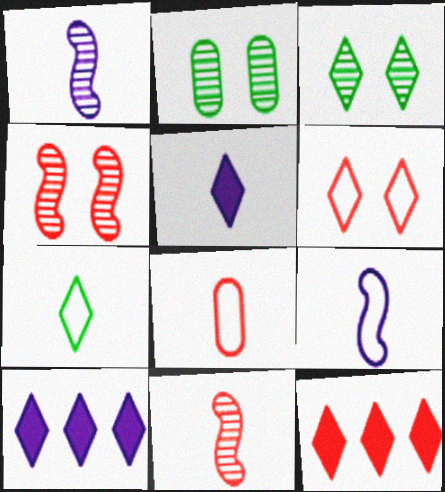[[2, 9, 12], 
[4, 8, 12], 
[7, 8, 9]]